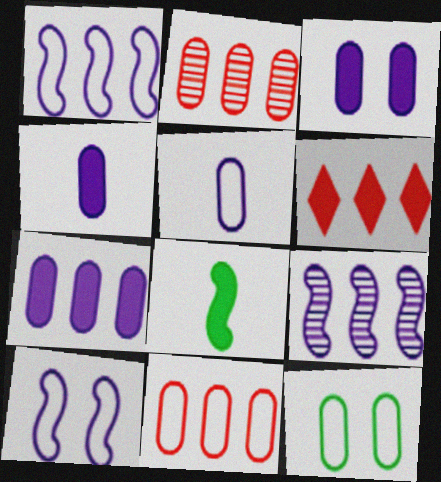[[2, 4, 12], 
[3, 4, 7], 
[3, 6, 8], 
[5, 11, 12]]